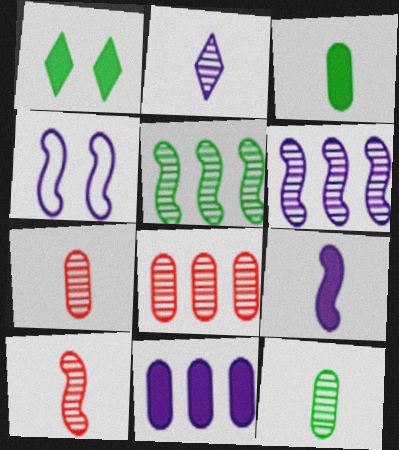[[2, 4, 11], 
[2, 10, 12], 
[4, 6, 9]]